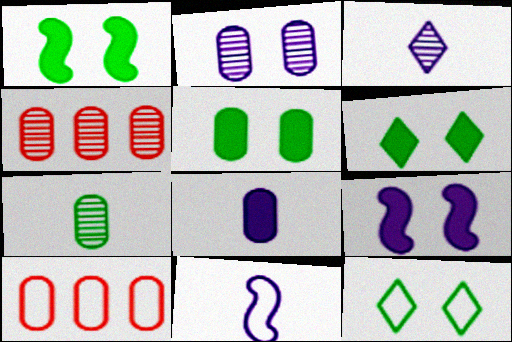[[1, 3, 10], 
[1, 5, 6], 
[2, 4, 7], 
[3, 8, 11], 
[4, 6, 11], 
[10, 11, 12]]